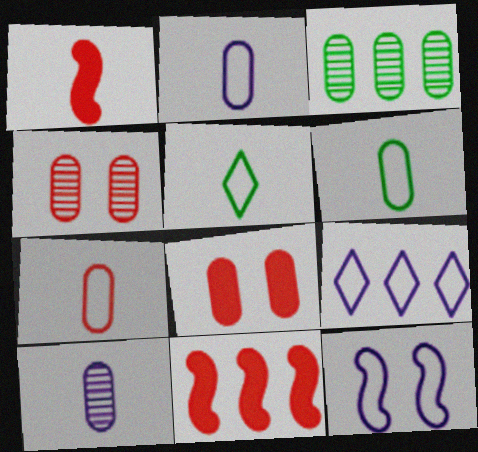[[1, 5, 10], 
[2, 3, 8], 
[2, 6, 7], 
[2, 9, 12], 
[3, 4, 10], 
[3, 9, 11]]